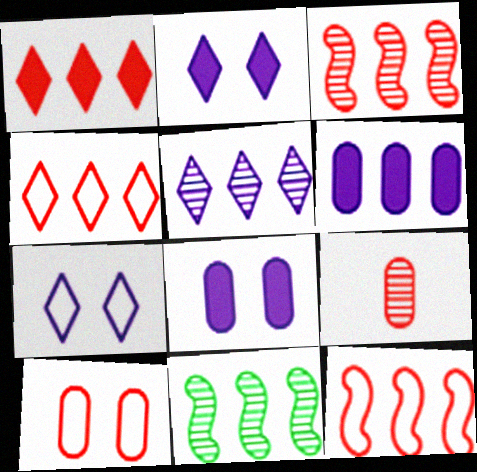[[4, 6, 11]]